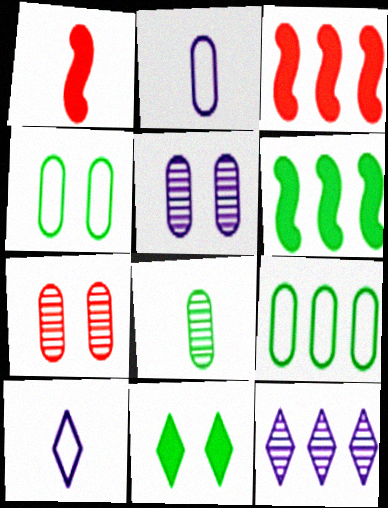[[1, 4, 12], 
[1, 8, 10], 
[3, 9, 12], 
[6, 7, 10]]